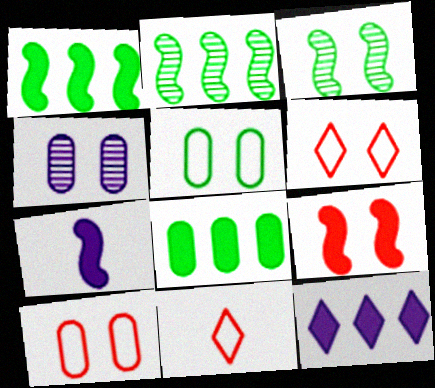[[1, 4, 11], 
[1, 7, 9]]